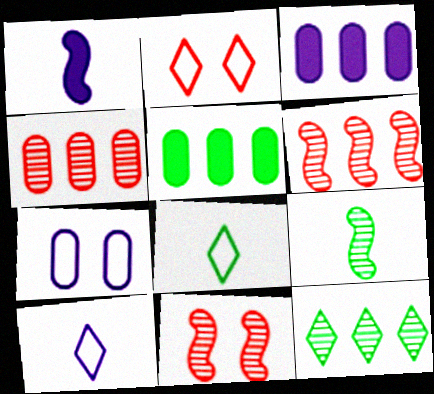[[2, 3, 9], 
[3, 8, 11], 
[5, 10, 11]]